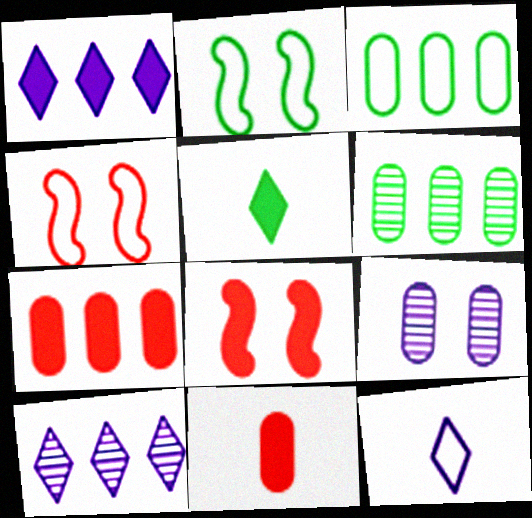[[2, 5, 6], 
[2, 10, 11], 
[3, 4, 12], 
[3, 9, 11], 
[6, 8, 12]]